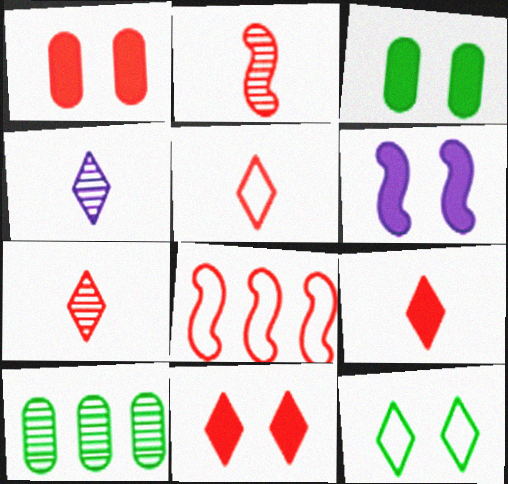[[1, 7, 8], 
[3, 4, 8], 
[3, 6, 11], 
[5, 6, 10], 
[5, 7, 9]]